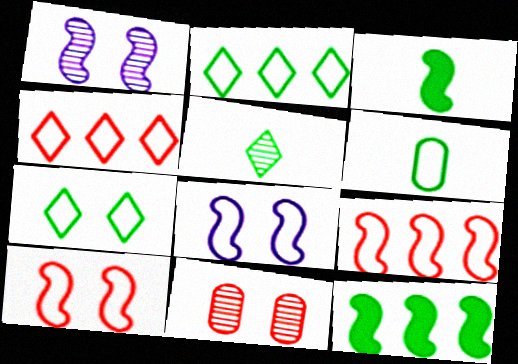[[1, 3, 9], 
[3, 5, 6], 
[4, 6, 8]]